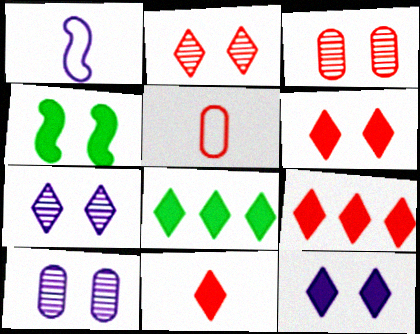[[1, 3, 8], 
[6, 9, 11], 
[8, 11, 12]]